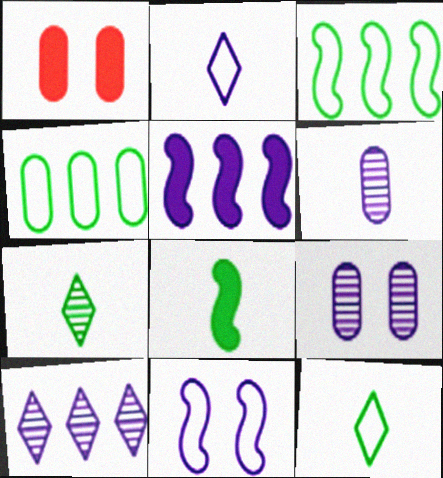[[1, 4, 6], 
[2, 5, 9]]